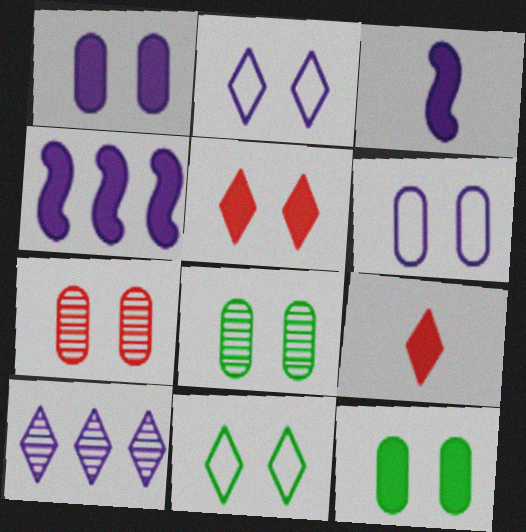[[3, 6, 10], 
[4, 9, 12], 
[6, 7, 12], 
[9, 10, 11]]